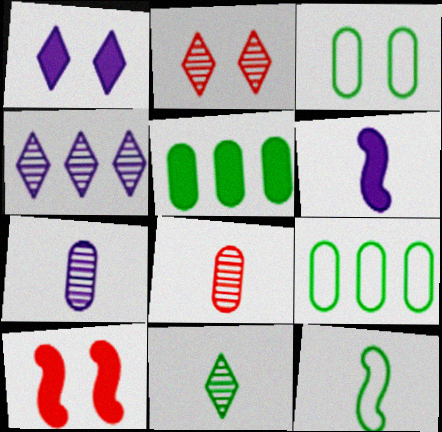[[2, 4, 11], 
[2, 6, 9]]